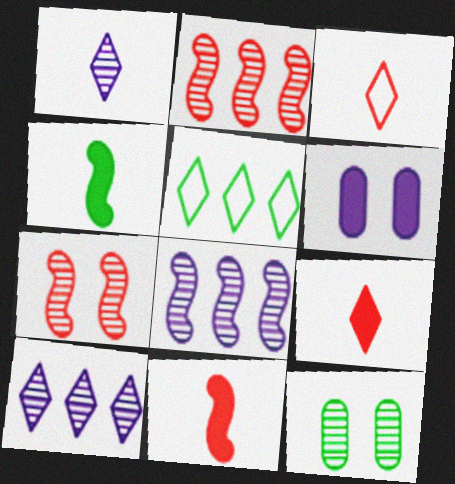[[1, 2, 12], 
[4, 5, 12]]